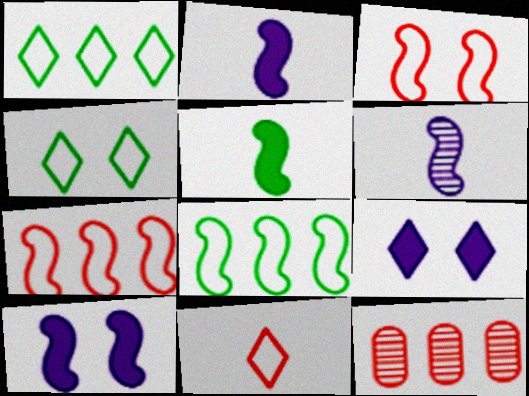[[2, 4, 12]]